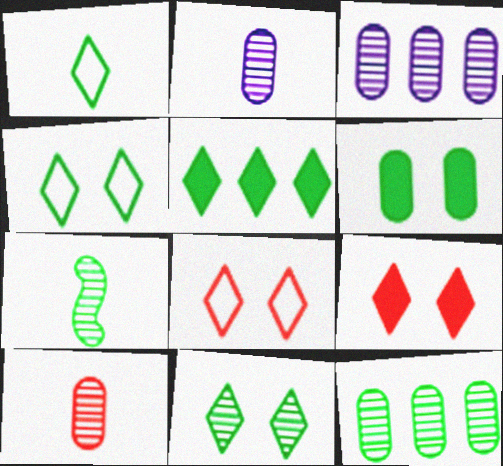[[1, 5, 11], 
[7, 11, 12]]